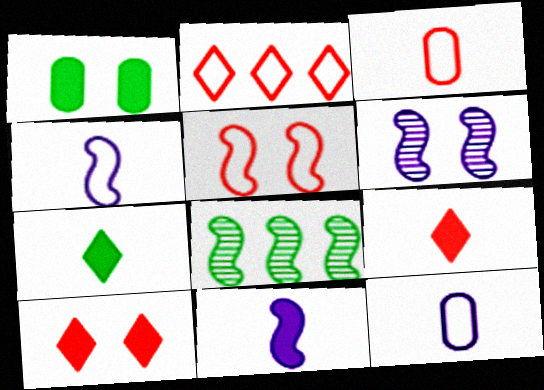[[2, 3, 5], 
[5, 8, 11], 
[8, 10, 12]]